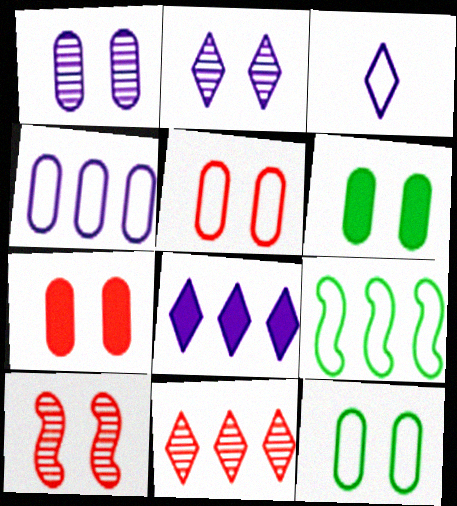[[1, 5, 6], 
[1, 7, 12], 
[2, 3, 8], 
[3, 5, 9]]